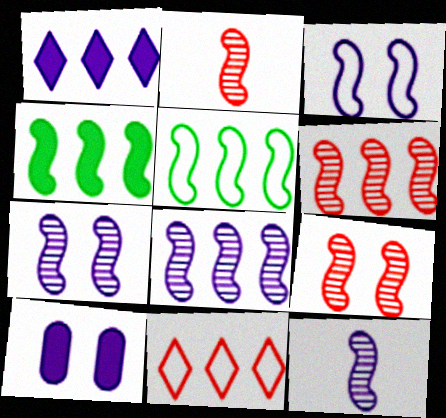[[2, 3, 4], 
[2, 6, 9], 
[7, 8, 12]]